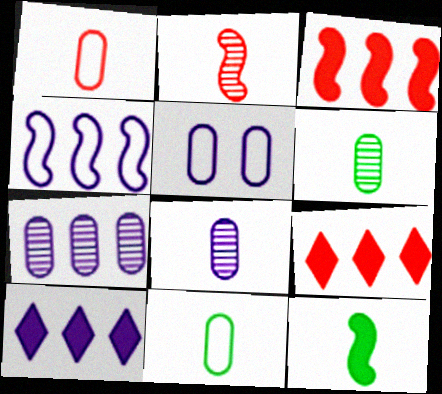[[4, 7, 10]]